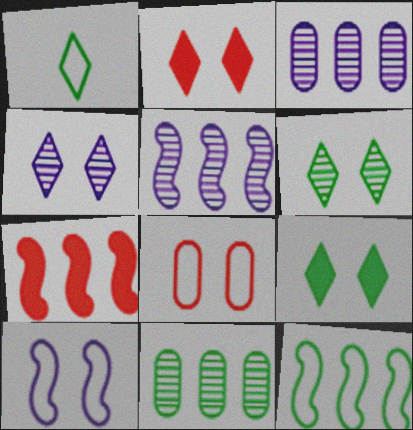[[5, 7, 12]]